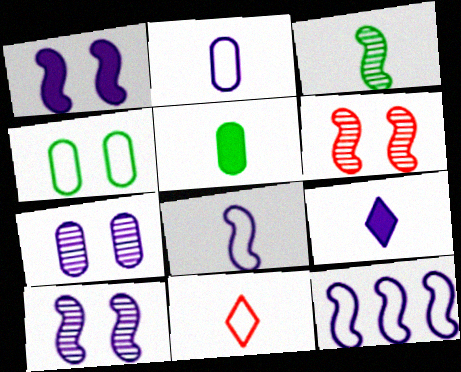[[4, 11, 12], 
[7, 9, 12]]